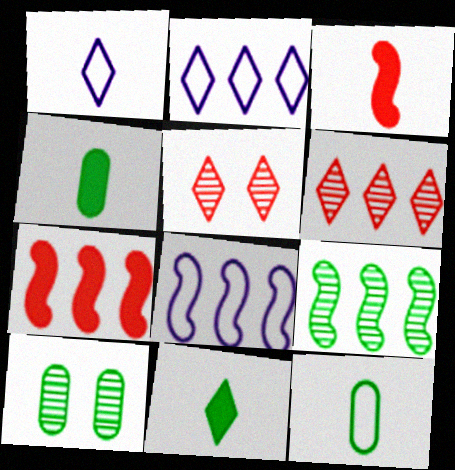[[1, 7, 10], 
[2, 3, 10], 
[2, 5, 11], 
[4, 5, 8], 
[7, 8, 9]]